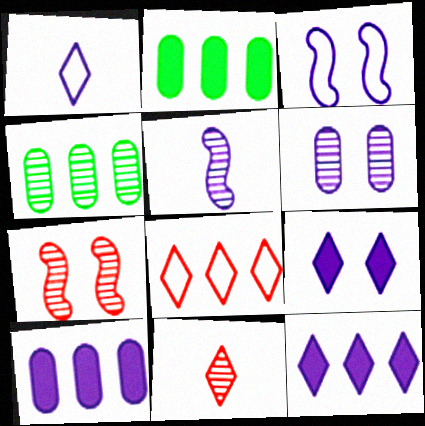[[1, 2, 7], 
[2, 3, 11], 
[3, 6, 9]]